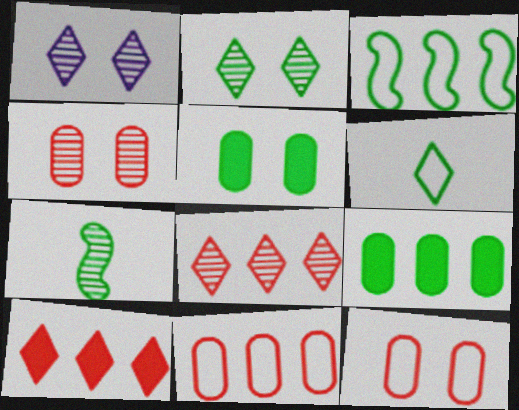[[1, 6, 10]]